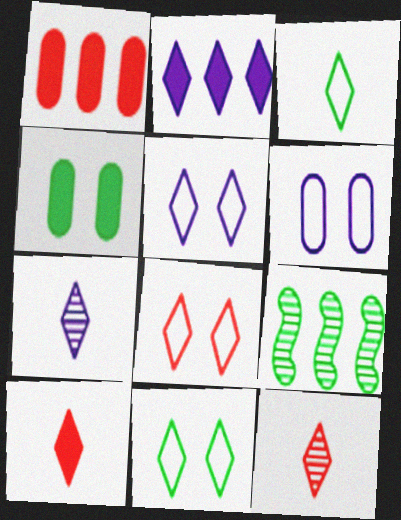[[2, 5, 7], 
[2, 11, 12], 
[3, 4, 9], 
[3, 7, 10], 
[5, 8, 11], 
[6, 9, 10]]